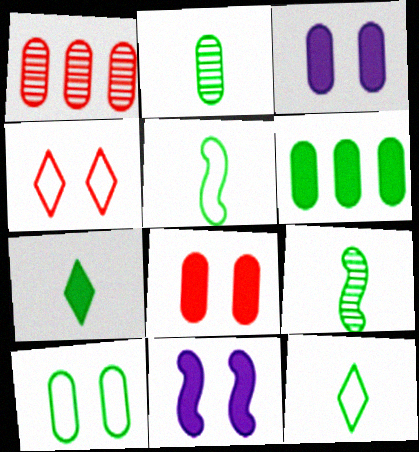[[1, 11, 12], 
[2, 5, 7], 
[2, 6, 10]]